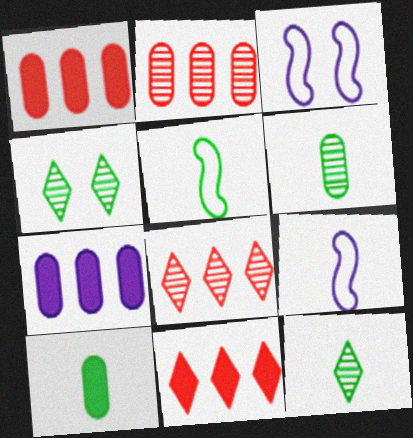[[1, 3, 12], 
[1, 4, 9], 
[3, 6, 11], 
[3, 8, 10], 
[5, 10, 12]]